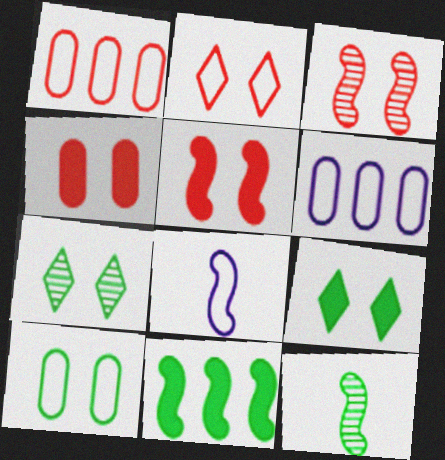[[2, 3, 4], 
[3, 8, 11]]